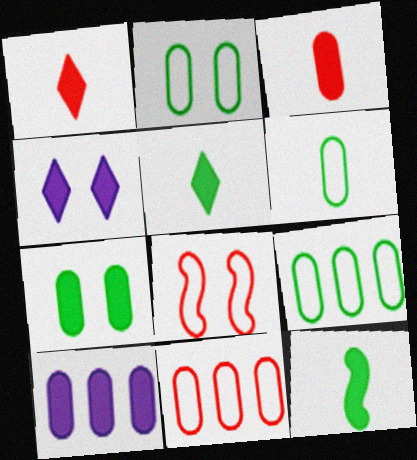[[2, 6, 9], 
[3, 7, 10]]